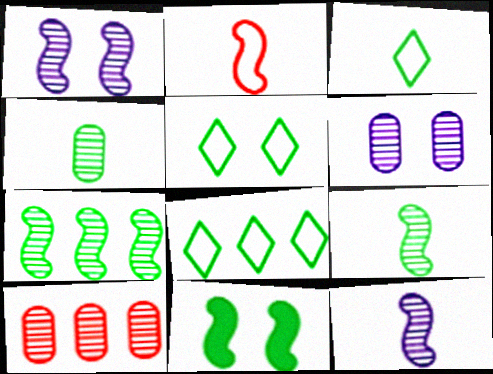[[3, 5, 8], 
[4, 6, 10], 
[4, 8, 11]]